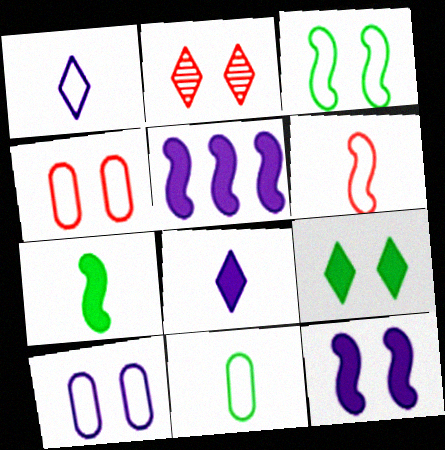[[1, 6, 11], 
[2, 5, 11]]